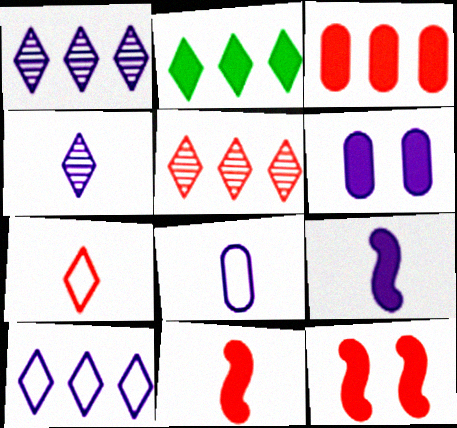[[2, 5, 10], 
[2, 6, 11], 
[4, 8, 9]]